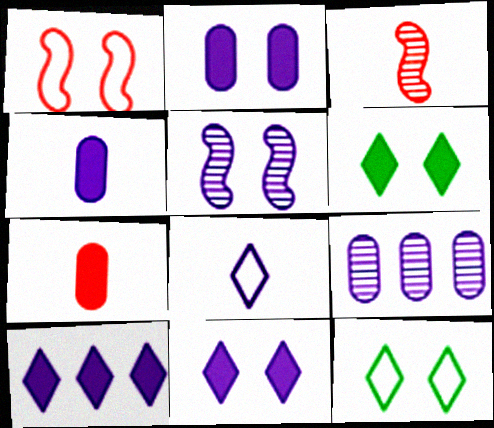[]